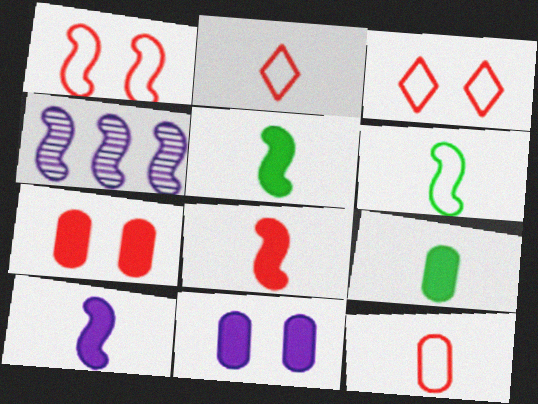[[1, 4, 5], 
[3, 4, 9], 
[5, 8, 10]]